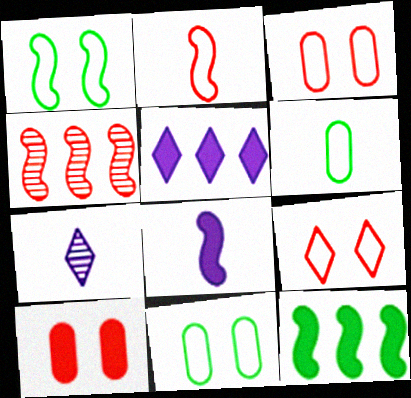[[1, 4, 8], 
[3, 7, 12]]